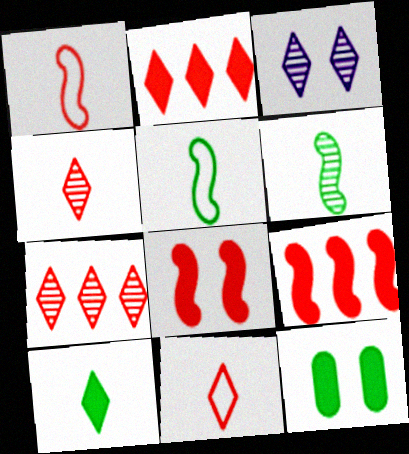[]